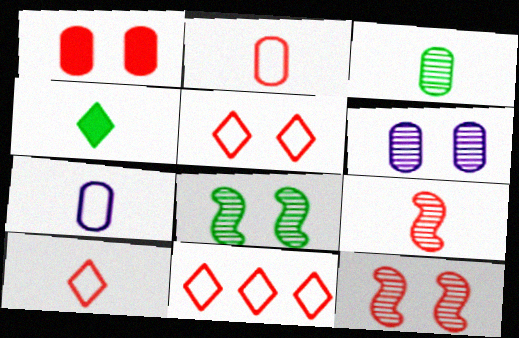[[1, 5, 12], 
[1, 9, 11], 
[4, 7, 9], 
[5, 10, 11]]